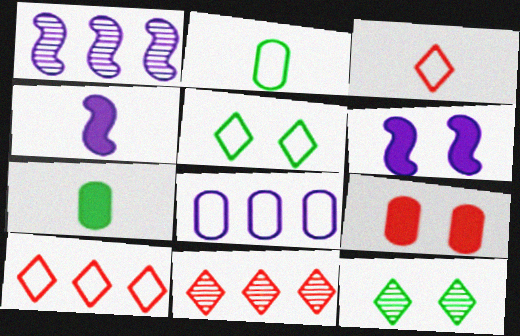[[2, 6, 11]]